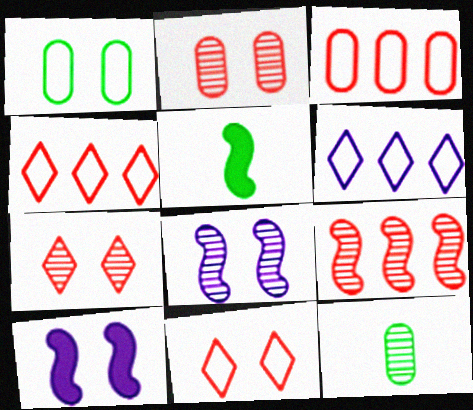[[1, 7, 10], 
[2, 5, 6], 
[4, 10, 12]]